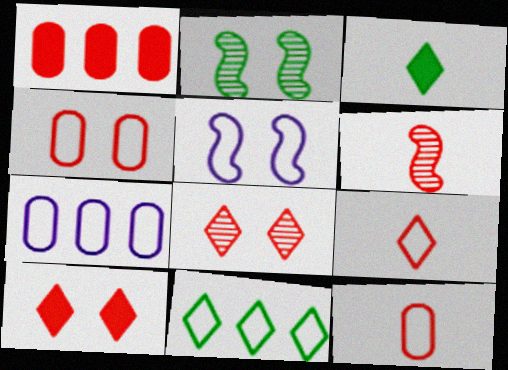[[5, 11, 12]]